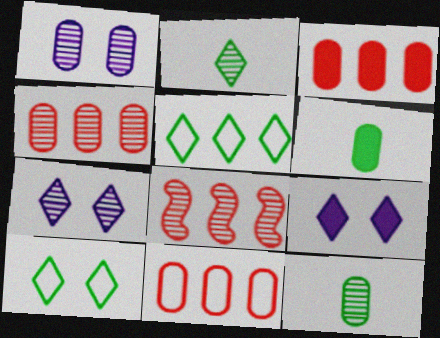[[1, 2, 8], 
[1, 4, 12], 
[1, 6, 11], 
[3, 4, 11], 
[7, 8, 12]]